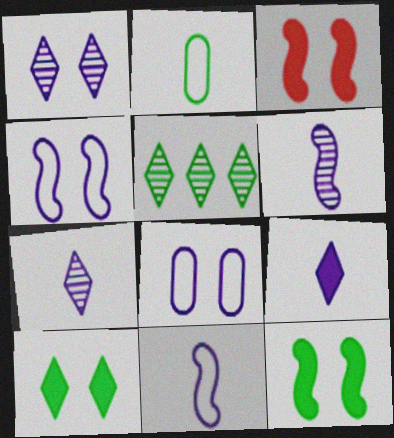[[2, 5, 12]]